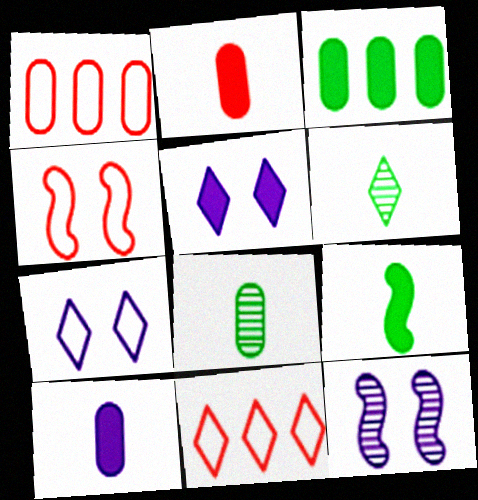[[5, 6, 11]]